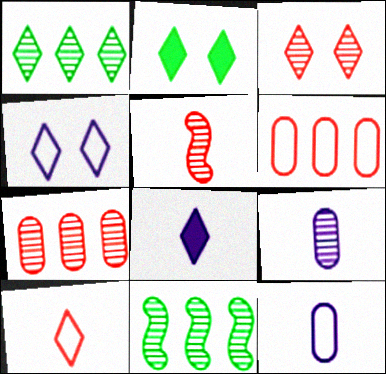[[2, 3, 4], 
[3, 5, 7], 
[3, 9, 11]]